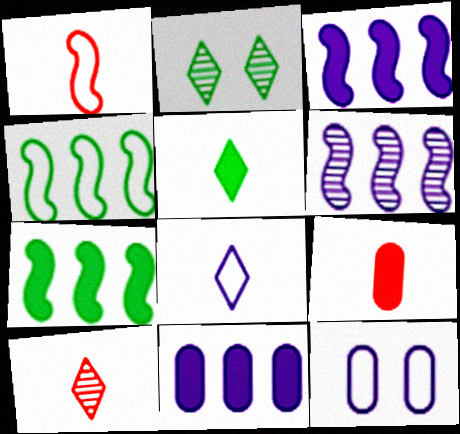[[1, 2, 11], 
[1, 9, 10], 
[5, 8, 10], 
[7, 10, 12]]